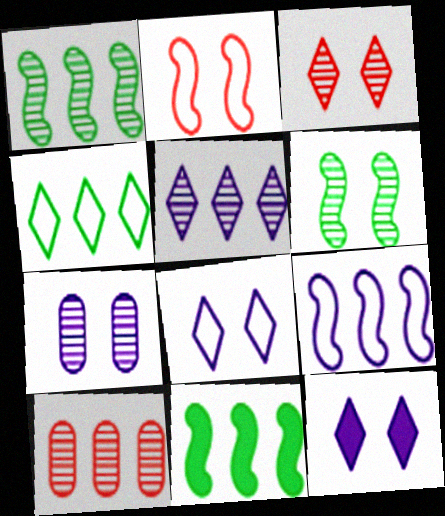[[1, 5, 10], 
[3, 6, 7]]